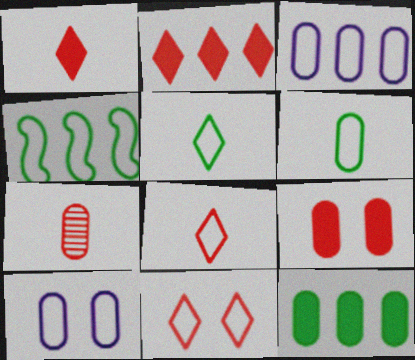[[4, 8, 10], 
[7, 10, 12]]